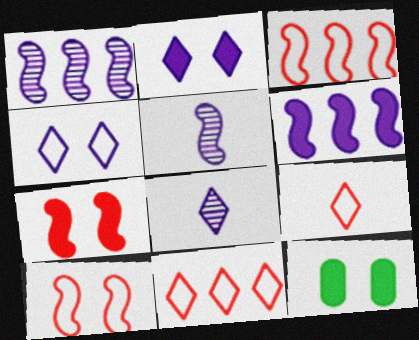[[1, 9, 12], 
[2, 7, 12], 
[3, 8, 12], 
[5, 11, 12]]